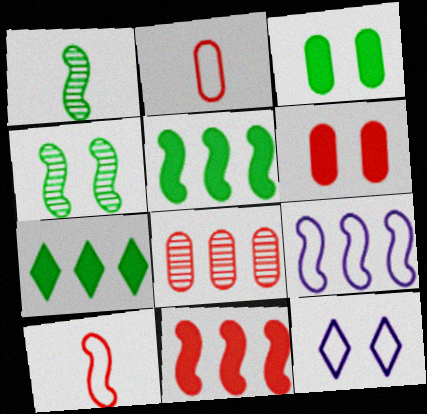[[2, 6, 8], 
[4, 6, 12], 
[7, 8, 9]]